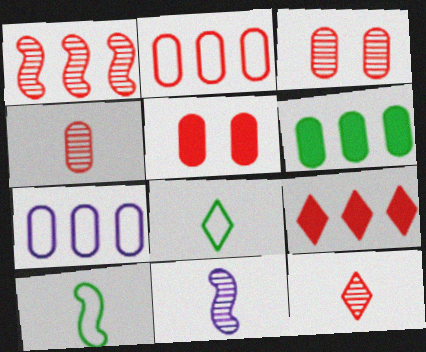[[1, 2, 9], 
[1, 3, 12], 
[2, 4, 5]]